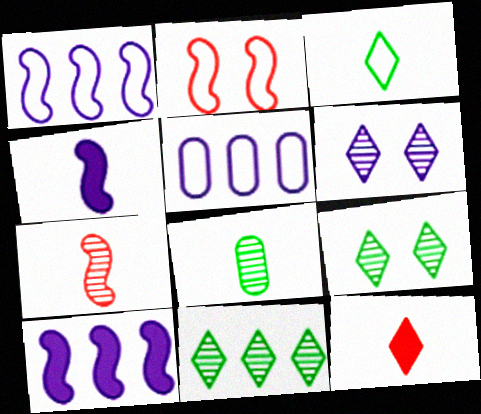[[2, 3, 5], 
[4, 5, 6]]